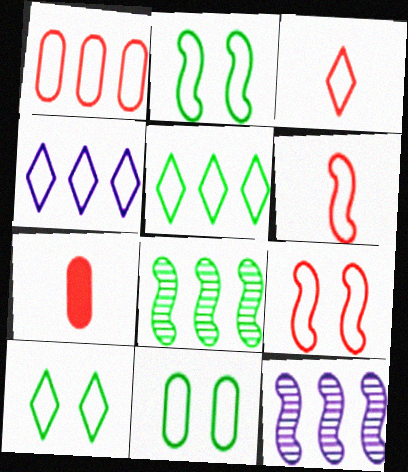[[1, 3, 9], 
[2, 10, 11], 
[3, 4, 10], 
[4, 6, 11], 
[7, 10, 12]]